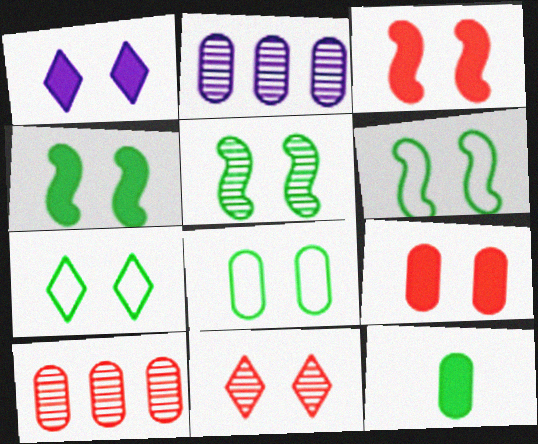[[1, 4, 9], 
[1, 7, 11], 
[4, 5, 6], 
[6, 7, 8]]